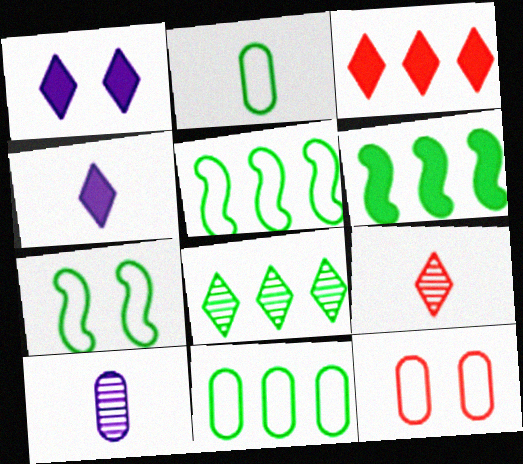[[3, 7, 10], 
[6, 8, 11]]